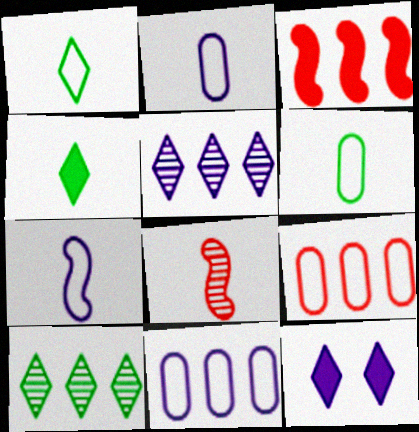[[2, 4, 8], 
[3, 10, 11]]